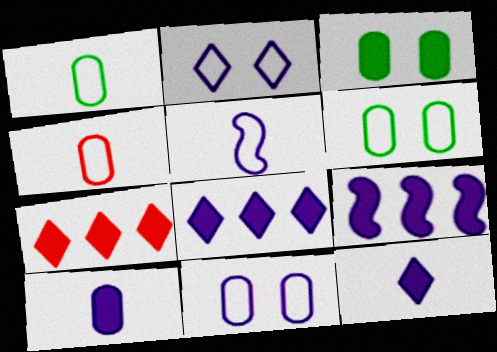[]